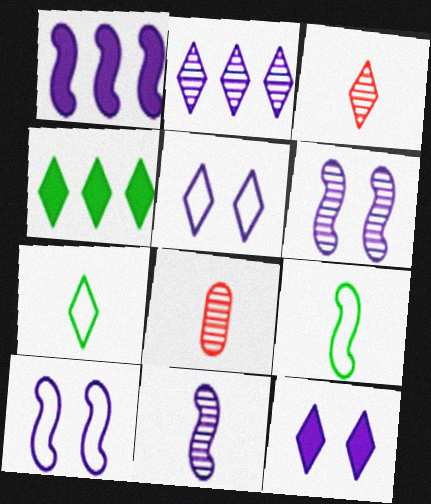[[1, 10, 11], 
[3, 4, 5], 
[4, 8, 10]]